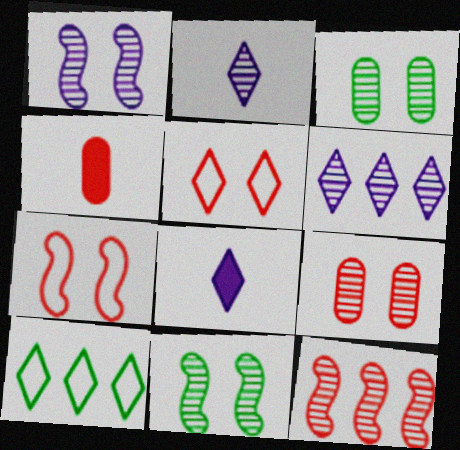[[1, 4, 10], 
[2, 3, 12], 
[4, 5, 12]]